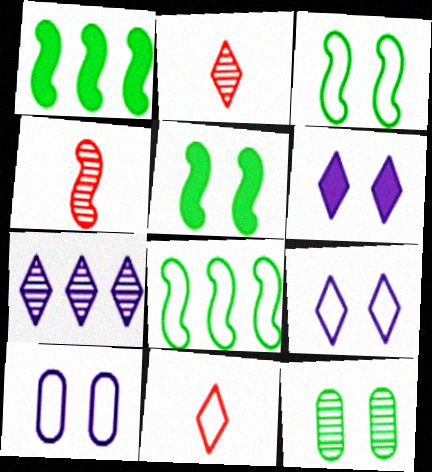[[1, 2, 10], 
[4, 7, 12], 
[8, 10, 11]]